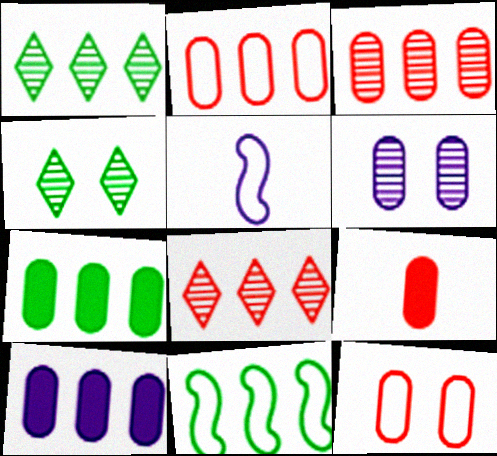[[1, 7, 11], 
[3, 9, 12], 
[8, 10, 11]]